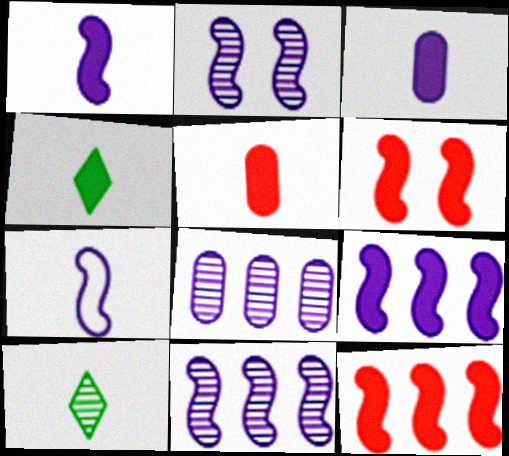[[1, 4, 5], 
[2, 7, 9], 
[5, 7, 10]]